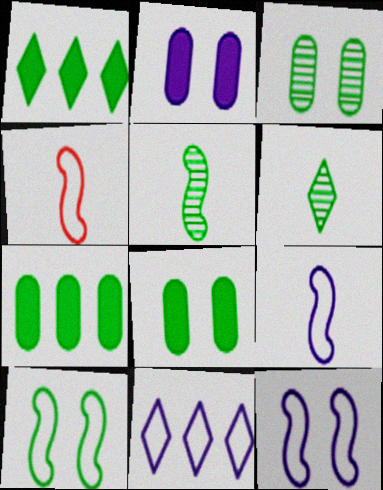[[6, 7, 10]]